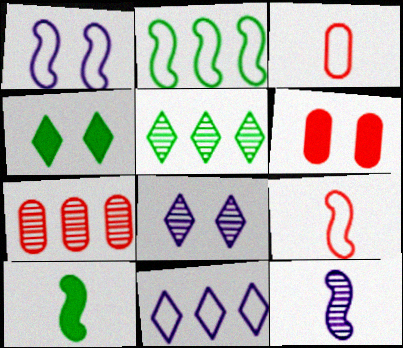[[1, 2, 9], 
[3, 6, 7], 
[9, 10, 12]]